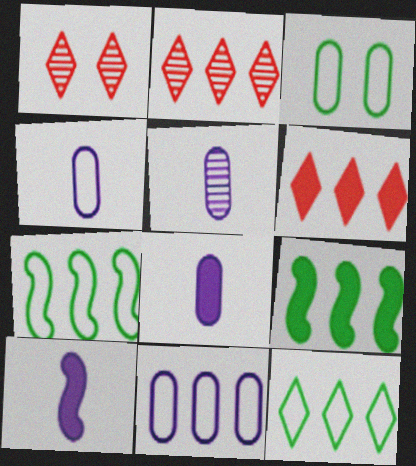[[1, 4, 9], 
[1, 7, 8], 
[2, 3, 10], 
[2, 9, 11], 
[4, 5, 8]]